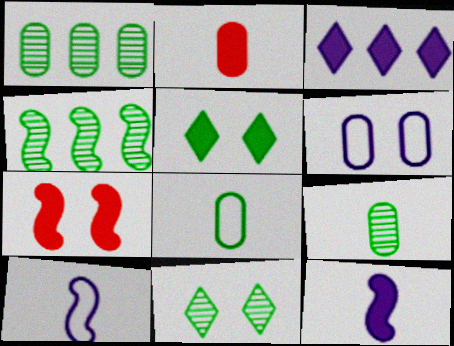[[1, 2, 6], 
[4, 5, 8], 
[4, 7, 10], 
[4, 9, 11], 
[6, 7, 11]]